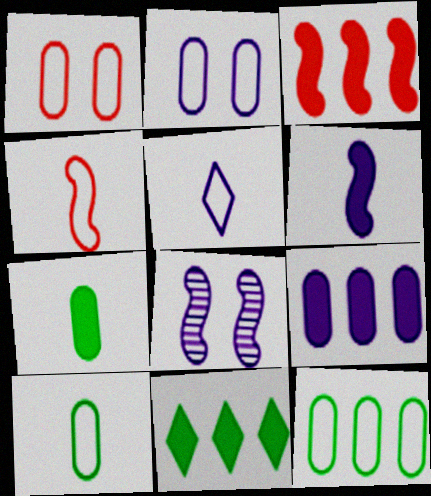[[3, 9, 11], 
[4, 5, 10], 
[5, 8, 9]]